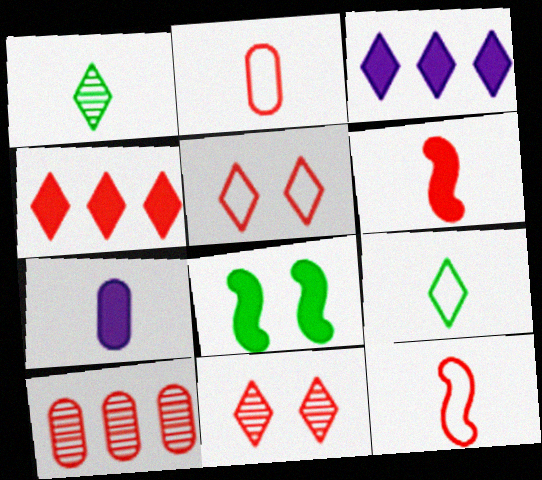[[1, 3, 5], 
[1, 7, 12], 
[3, 9, 11], 
[4, 7, 8], 
[5, 6, 10]]